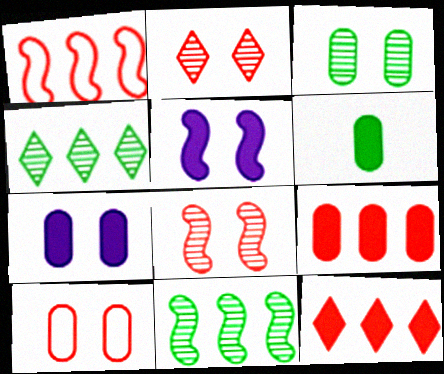[[3, 7, 10], 
[5, 6, 12], 
[6, 7, 9]]